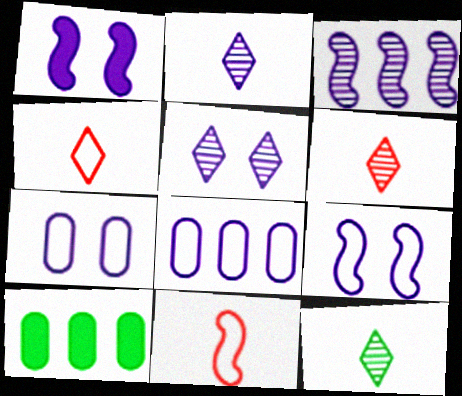[[1, 2, 8], 
[1, 5, 7], 
[2, 6, 12], 
[5, 10, 11], 
[6, 9, 10]]